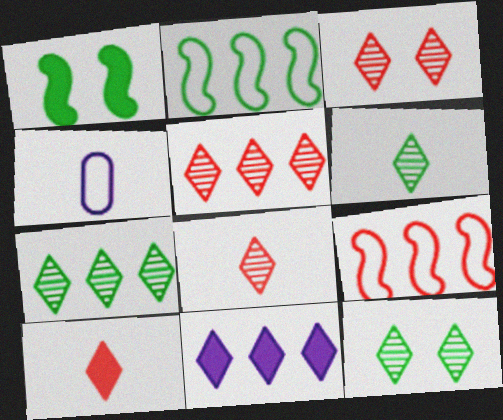[[1, 4, 5], 
[3, 5, 8], 
[6, 7, 12]]